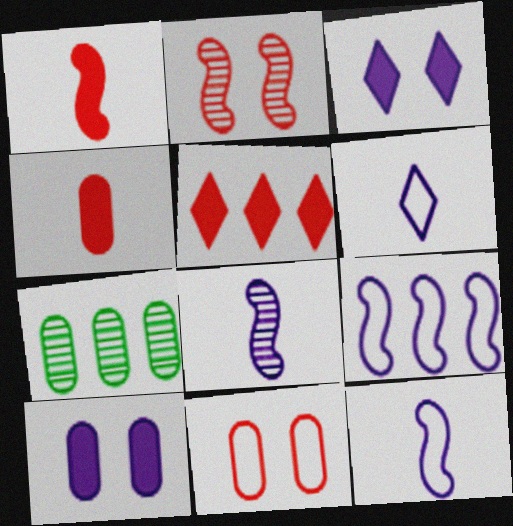[[5, 7, 9]]